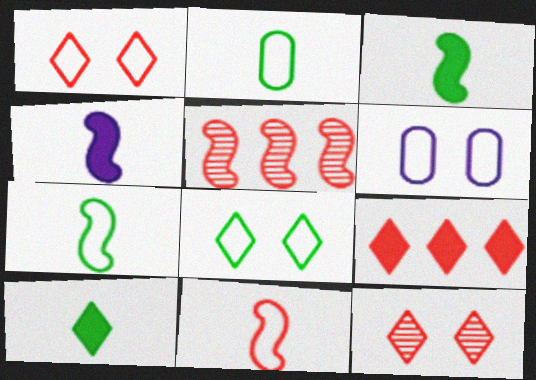[[5, 6, 10]]